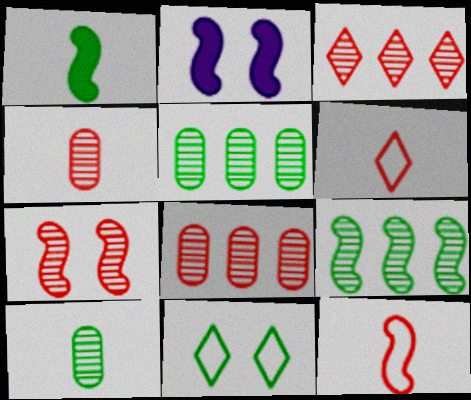[[1, 5, 11], 
[2, 5, 6], 
[2, 9, 12], 
[3, 4, 7]]